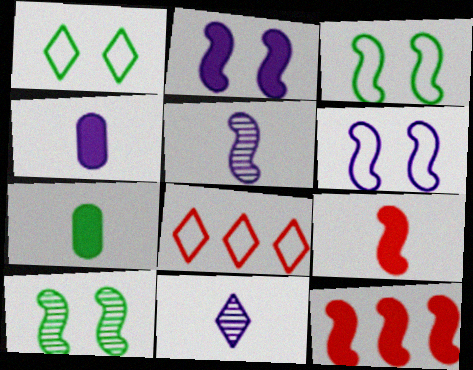[[3, 5, 12], 
[4, 8, 10]]